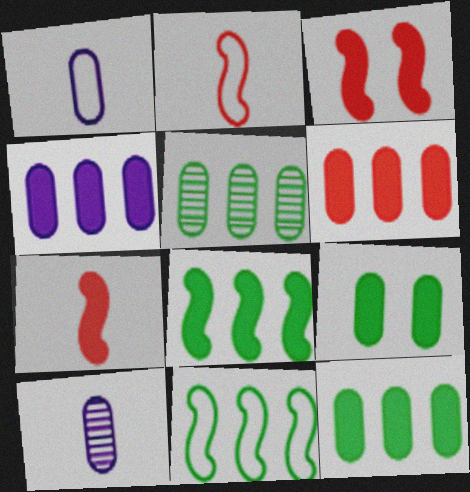[[4, 6, 12]]